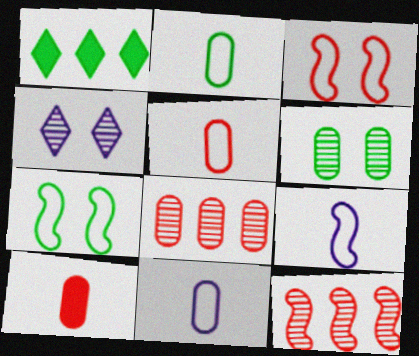[[2, 5, 11]]